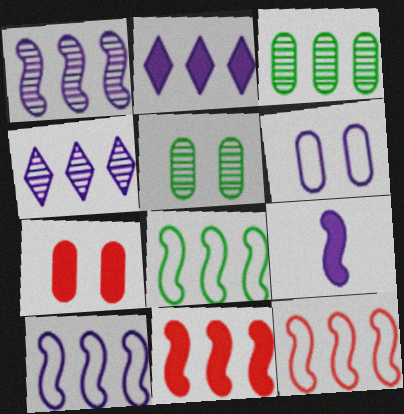[[1, 8, 11], 
[2, 3, 12], 
[4, 6, 9], 
[5, 6, 7], 
[8, 10, 12]]